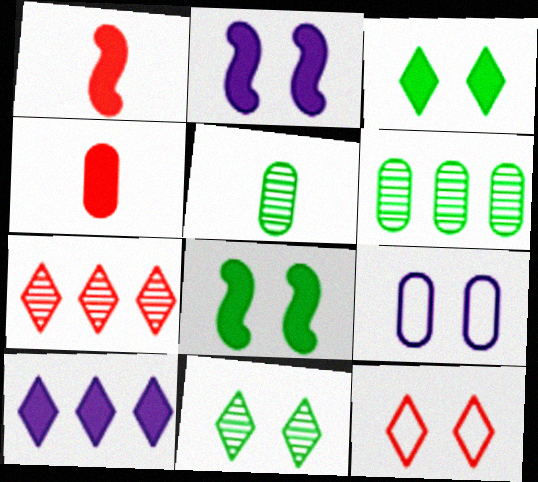[[4, 6, 9], 
[4, 8, 10]]